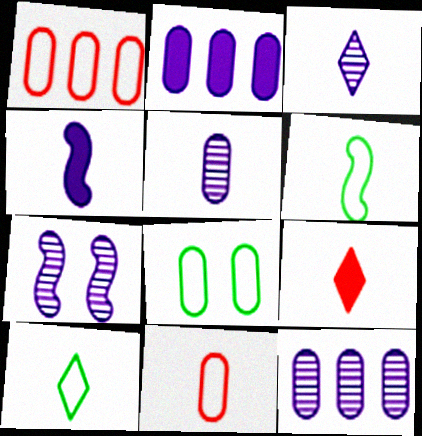[[3, 7, 12], 
[3, 9, 10], 
[5, 6, 9]]